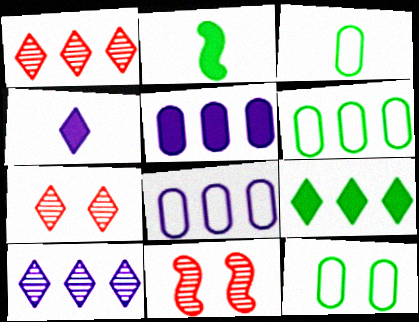[[2, 7, 8], 
[3, 6, 12], 
[4, 6, 11]]